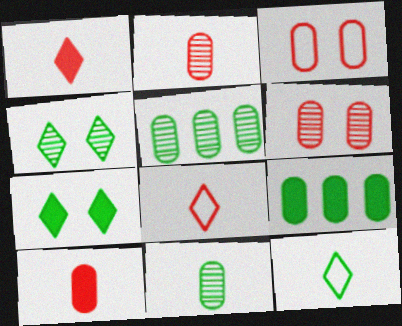[]